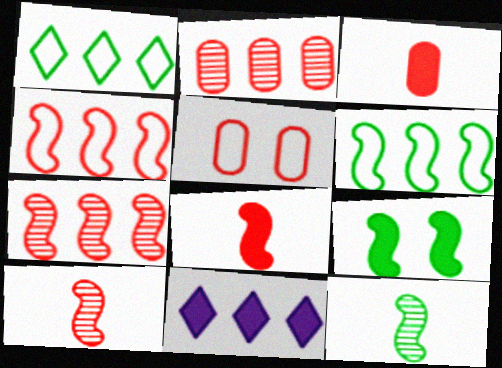[[2, 3, 5], 
[2, 6, 11], 
[3, 9, 11], 
[5, 11, 12], 
[6, 9, 12]]